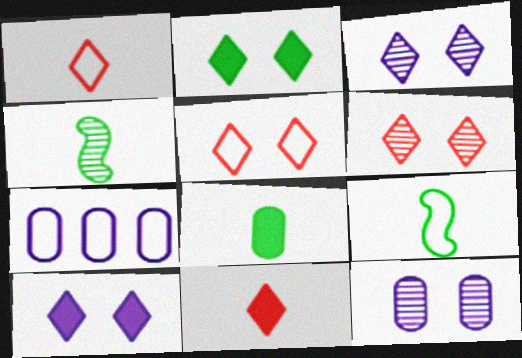[[2, 3, 5], 
[5, 7, 9]]